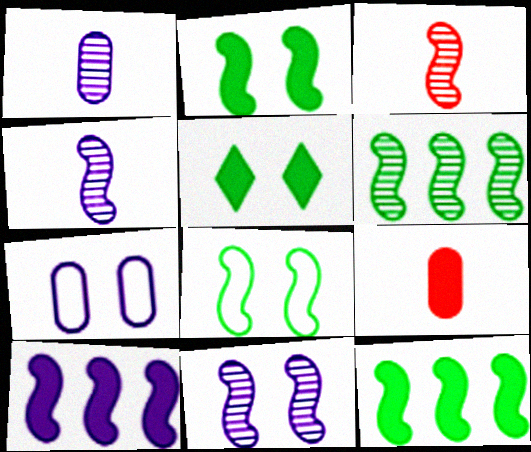[[3, 6, 11], 
[3, 8, 10], 
[5, 9, 10]]